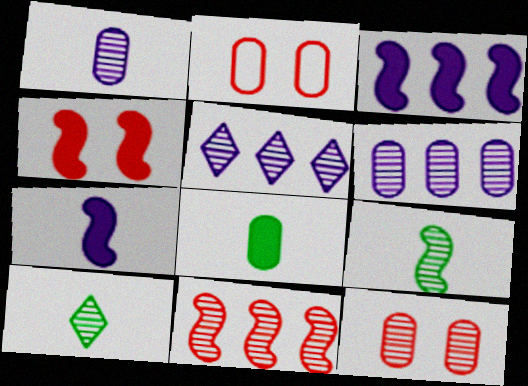[[2, 3, 10], 
[2, 6, 8], 
[5, 9, 12]]